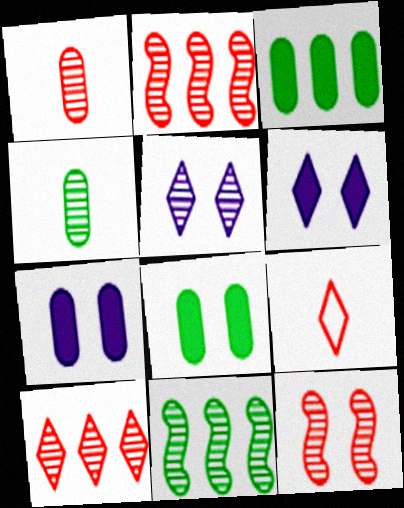[[1, 5, 11], 
[1, 10, 12], 
[2, 4, 5], 
[7, 9, 11]]